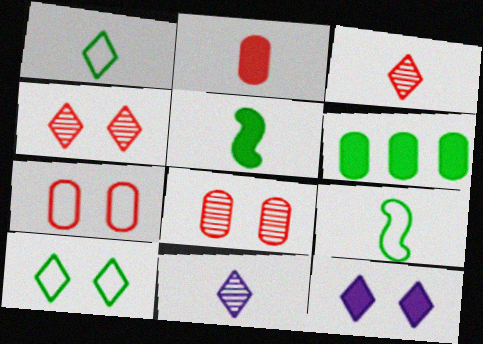[[2, 9, 11], 
[4, 10, 12]]